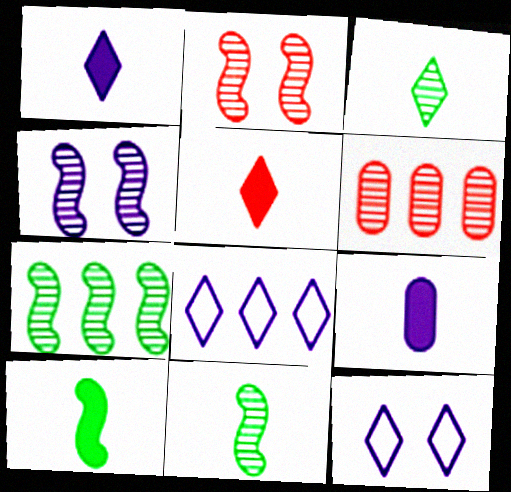[[3, 4, 6], 
[4, 8, 9], 
[5, 9, 10], 
[6, 10, 12]]